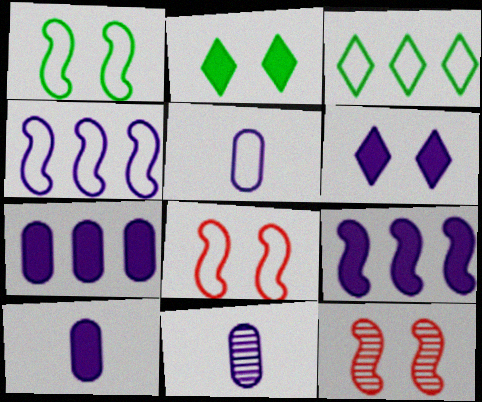[[3, 5, 8], 
[3, 10, 12], 
[4, 6, 11], 
[5, 10, 11], 
[6, 9, 10]]